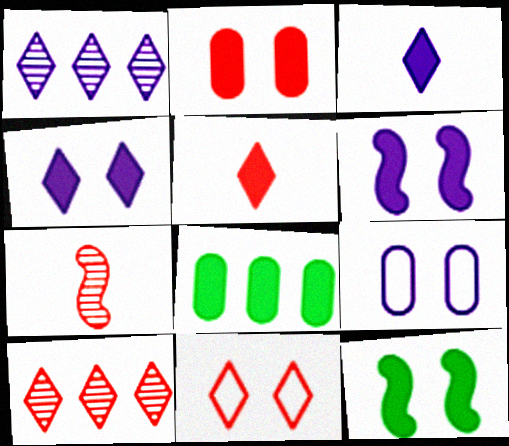[[2, 4, 12], 
[5, 6, 8], 
[5, 10, 11]]